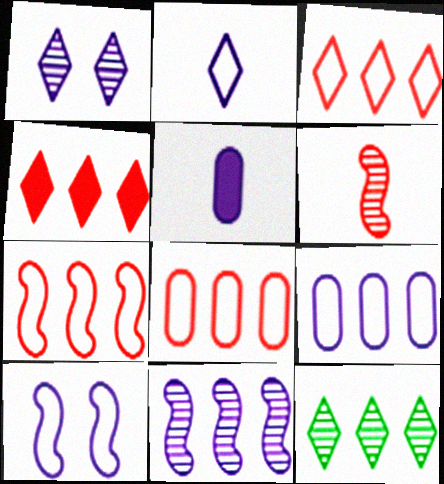[[2, 9, 10], 
[3, 7, 8]]